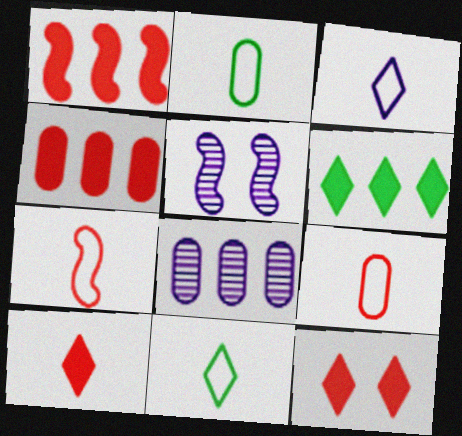[[2, 3, 7], 
[4, 5, 11], 
[5, 6, 9]]